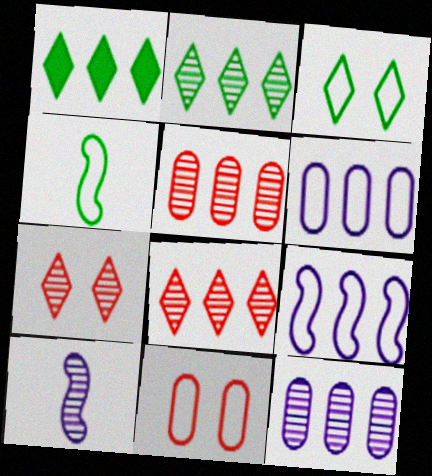[[1, 5, 9], 
[1, 10, 11]]